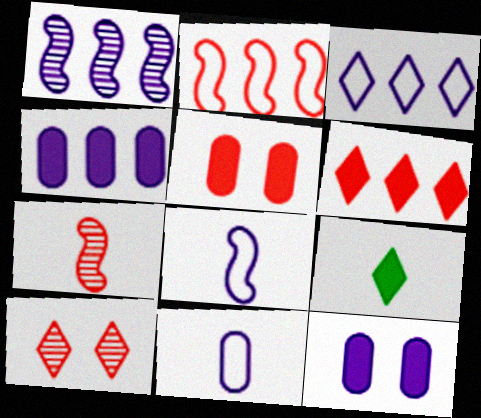[[1, 3, 4], 
[3, 9, 10], 
[7, 9, 11]]